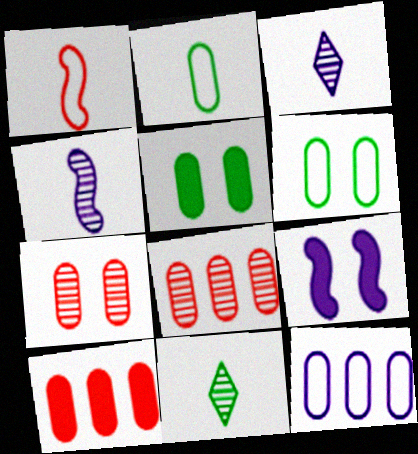[[3, 9, 12]]